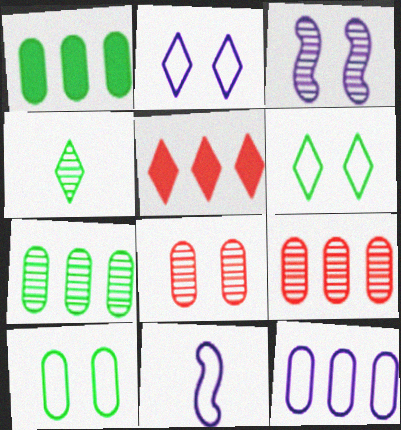[[1, 9, 12], 
[2, 4, 5], 
[2, 11, 12], 
[3, 4, 9]]